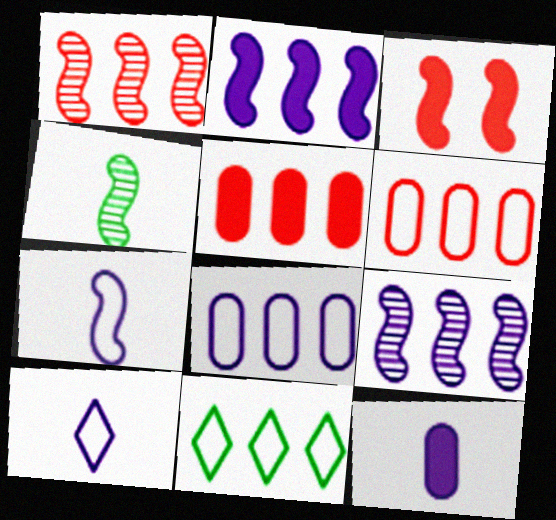[[5, 9, 11]]